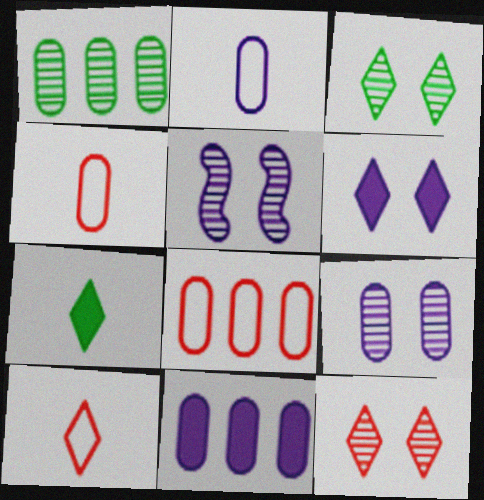[[1, 8, 11], 
[2, 9, 11], 
[5, 7, 8]]